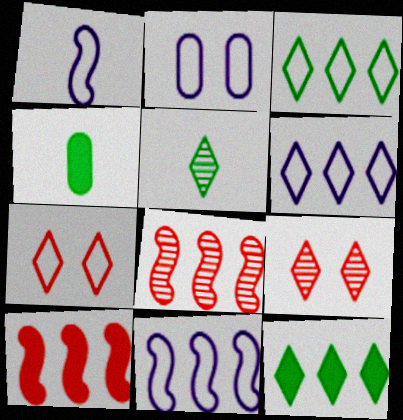[[1, 2, 6], 
[2, 5, 10], 
[4, 9, 11]]